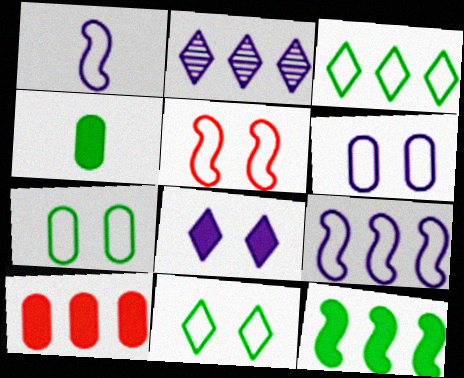[[2, 4, 5], 
[5, 6, 11]]